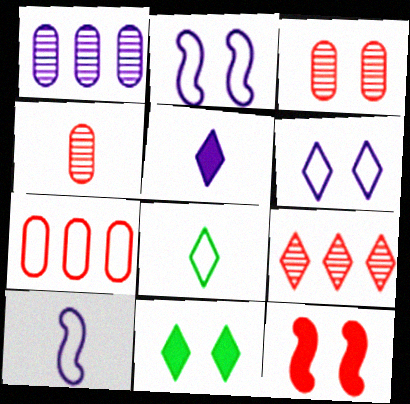[[1, 2, 5], 
[1, 8, 12], 
[2, 3, 11], 
[2, 7, 8]]